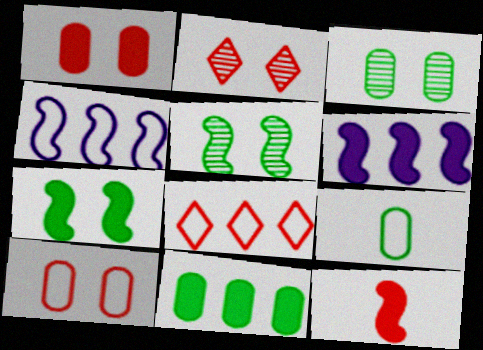[[2, 6, 9], 
[3, 9, 11], 
[4, 5, 12], 
[6, 7, 12]]